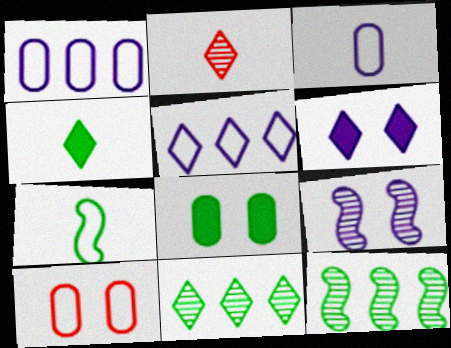[[5, 7, 10], 
[7, 8, 11]]